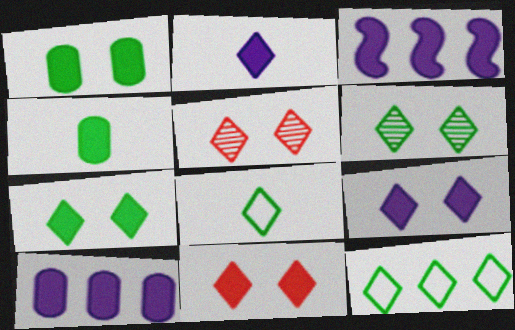[[2, 5, 12], 
[3, 4, 11], 
[7, 9, 11]]